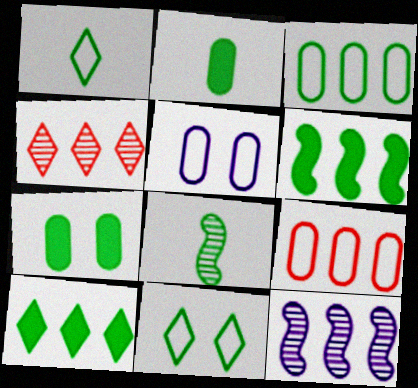[[1, 2, 8], 
[9, 10, 12]]